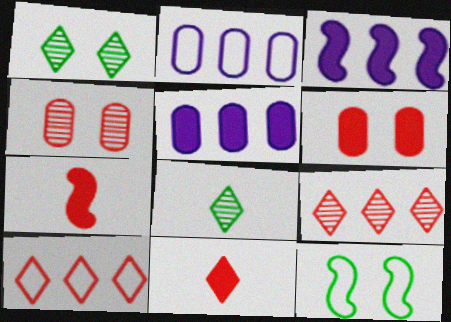[[1, 2, 7], 
[4, 7, 10]]